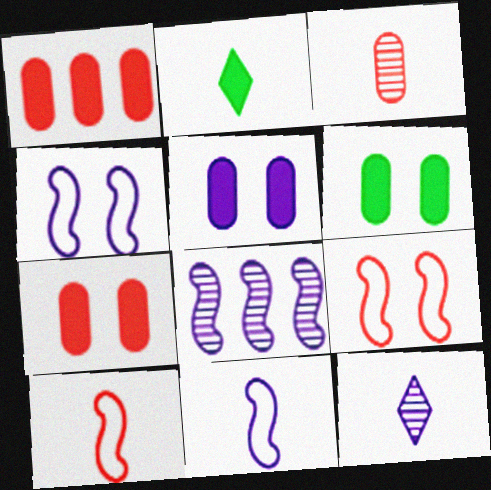[[2, 3, 11], 
[5, 6, 7]]